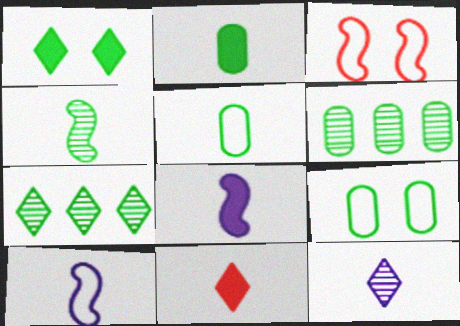[[2, 6, 9], 
[2, 8, 11]]